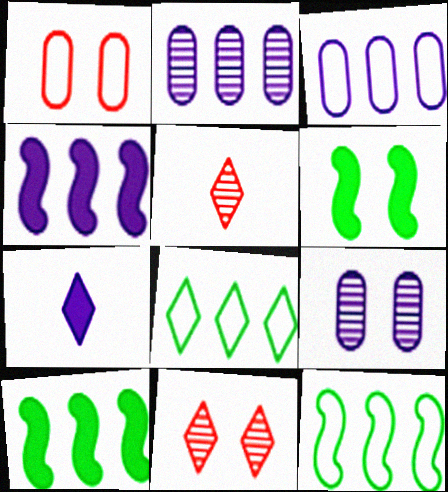[[3, 5, 6], 
[7, 8, 11]]